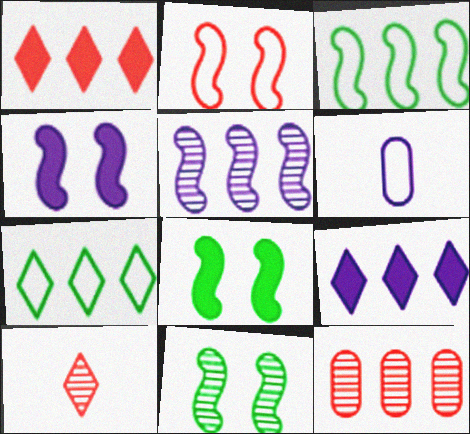[[1, 6, 11], 
[2, 4, 11], 
[2, 6, 7], 
[3, 9, 12]]